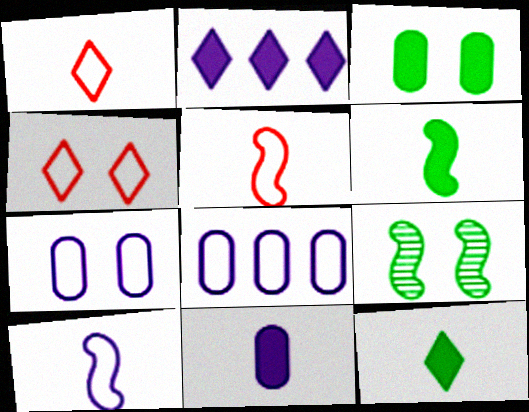[]